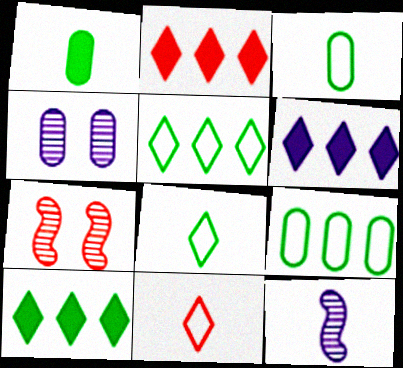[[1, 11, 12], 
[2, 6, 10], 
[3, 6, 7]]